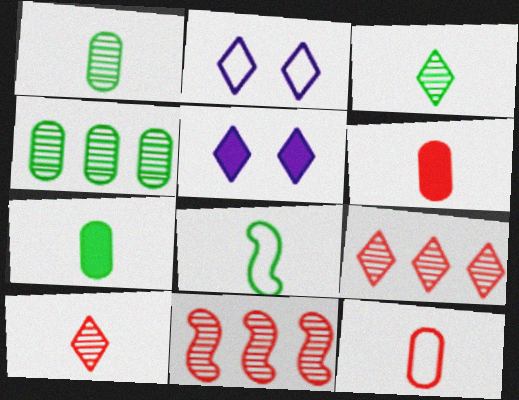[[2, 7, 11], 
[3, 7, 8]]